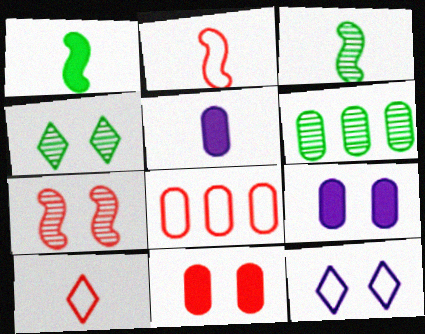[[3, 4, 6], 
[3, 5, 10]]